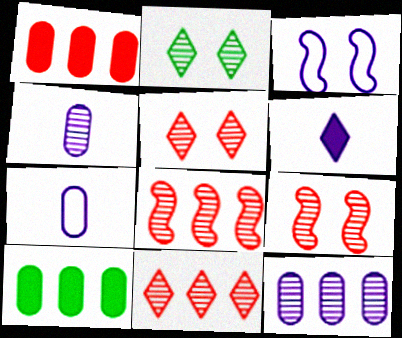[[2, 4, 8], 
[3, 6, 12]]